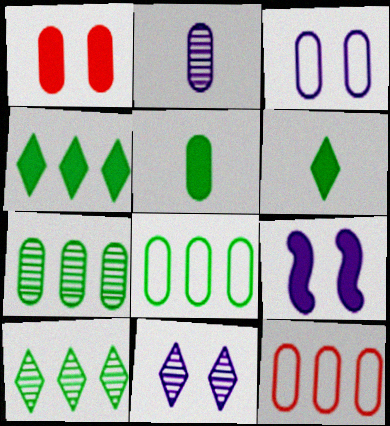[[1, 2, 8], 
[3, 9, 11]]